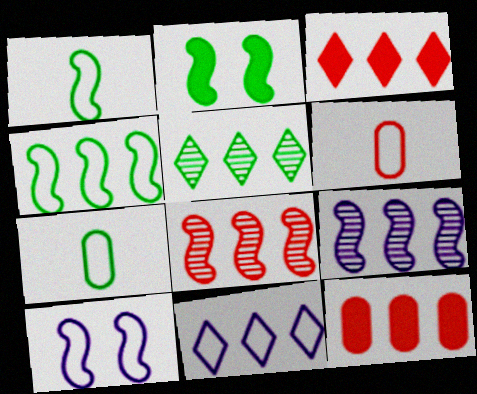[[2, 5, 7], 
[3, 5, 11]]